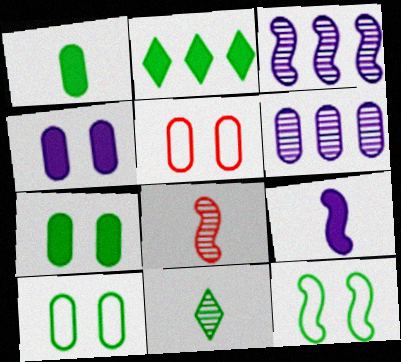[[1, 5, 6]]